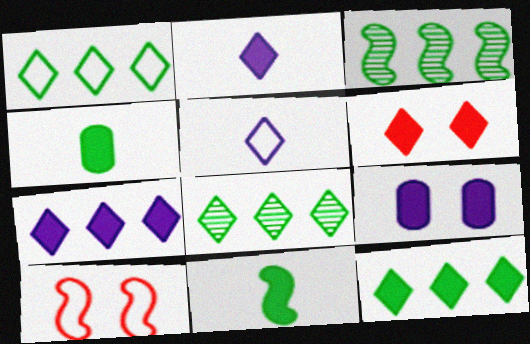[[1, 8, 12], 
[2, 6, 12], 
[5, 6, 8]]